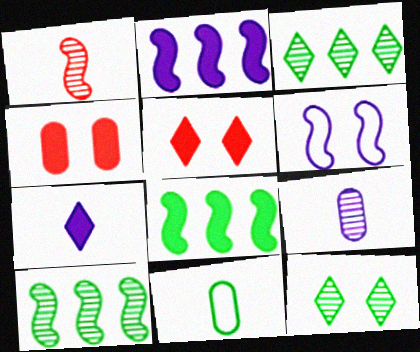[[1, 6, 8], 
[1, 7, 11], 
[4, 6, 12], 
[4, 7, 8], 
[8, 11, 12]]